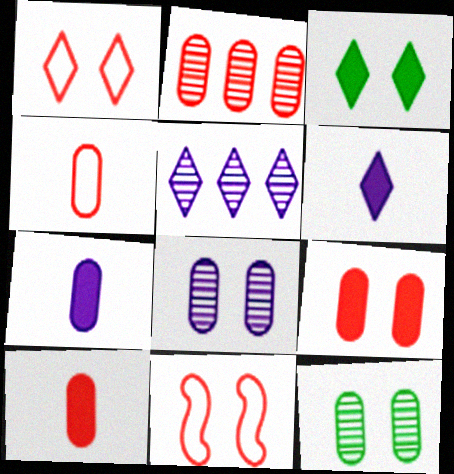[[2, 4, 9], 
[3, 8, 11]]